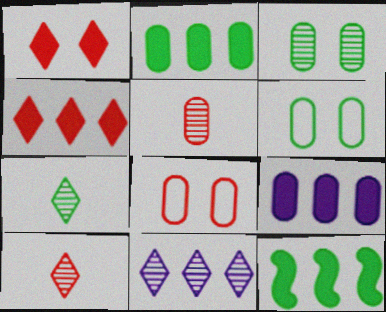[[4, 9, 12], 
[5, 6, 9], 
[6, 7, 12]]